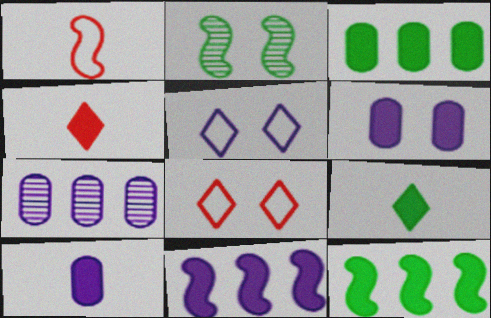[[1, 2, 11], 
[2, 6, 8], 
[4, 6, 12]]